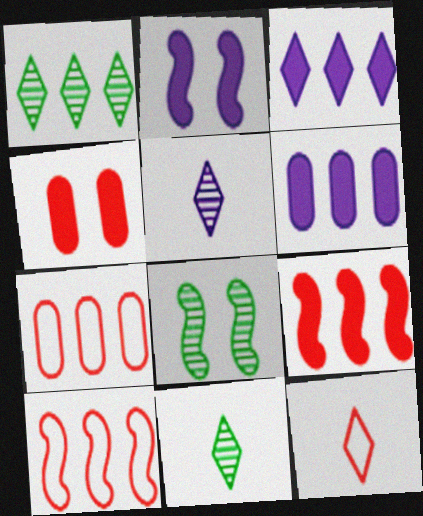[[1, 6, 10], 
[2, 7, 11], 
[6, 8, 12]]